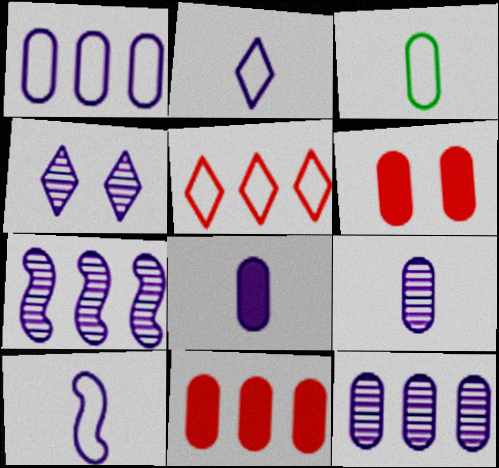[[3, 6, 12], 
[4, 7, 9]]